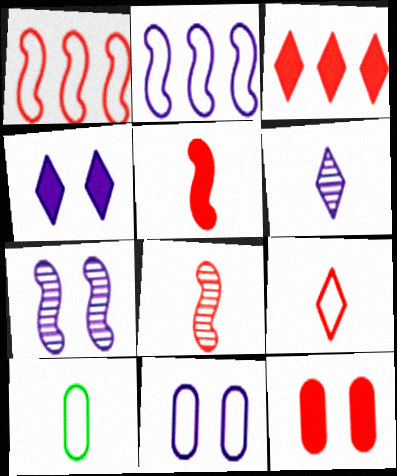[[3, 5, 12], 
[3, 7, 10], 
[4, 7, 11], 
[5, 6, 10]]